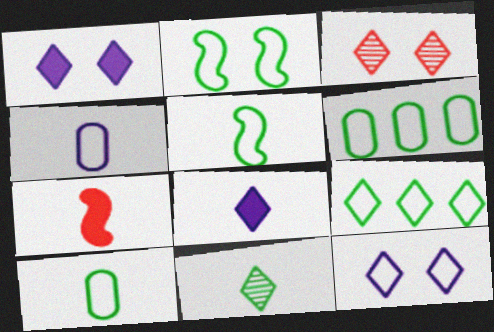[[2, 9, 10], 
[3, 8, 9], 
[4, 7, 11]]